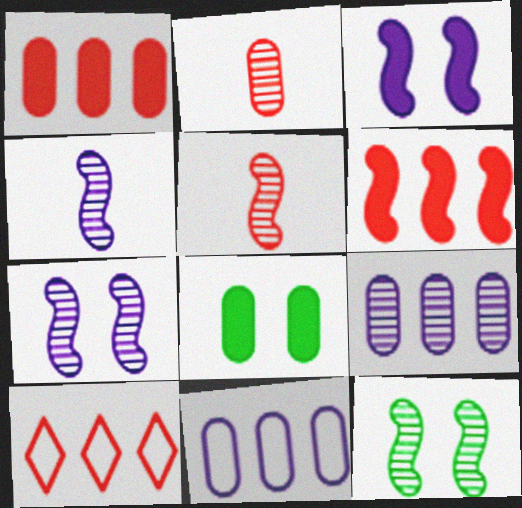[[2, 8, 11], 
[4, 8, 10]]